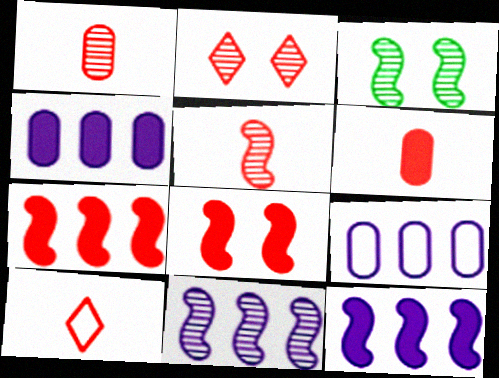[[3, 4, 10], 
[3, 5, 11], 
[5, 6, 10]]